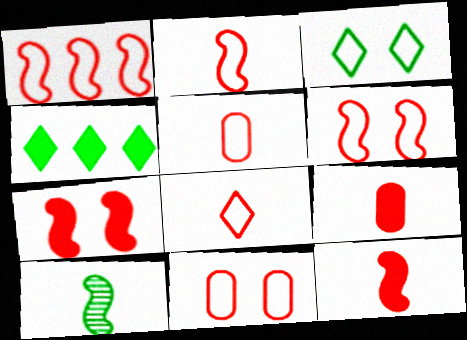[[1, 2, 6], 
[1, 8, 11], 
[2, 5, 8]]